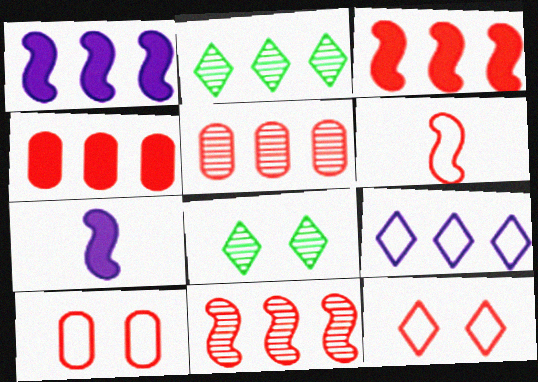[[2, 7, 10]]